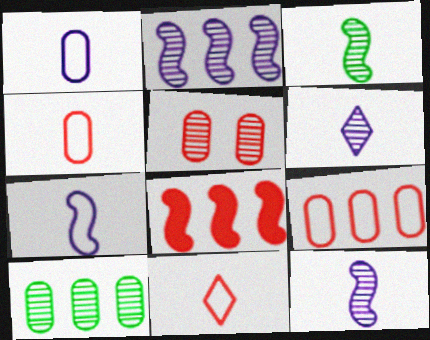[[5, 8, 11]]